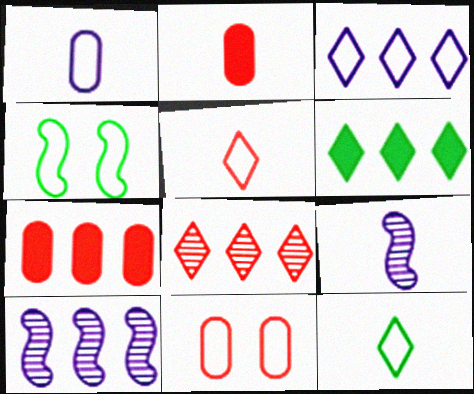[[2, 9, 12], 
[3, 6, 8], 
[6, 9, 11]]